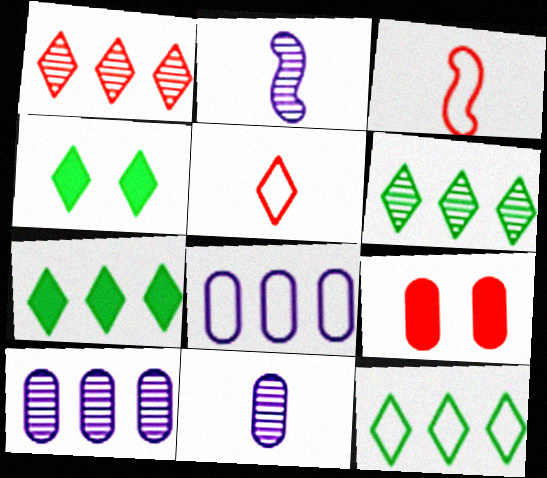[[1, 3, 9], 
[2, 9, 12], 
[3, 4, 10], 
[6, 7, 12]]